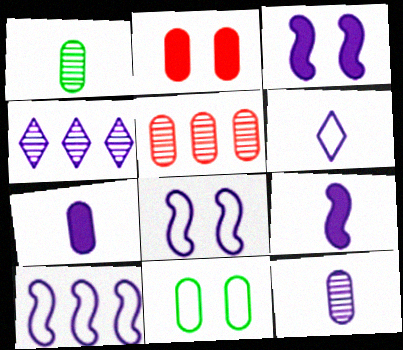[[4, 7, 8], 
[5, 7, 11], 
[6, 9, 12]]